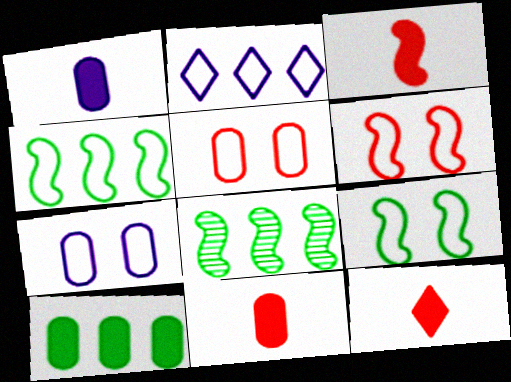[[3, 11, 12], 
[7, 8, 12]]